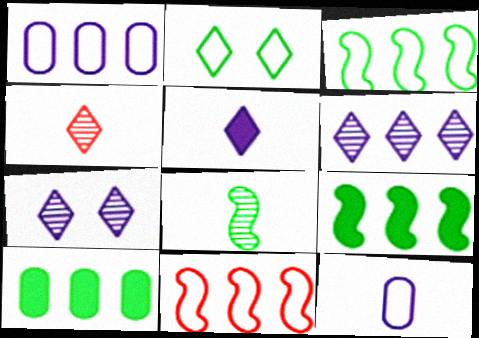[[2, 8, 10], 
[2, 11, 12], 
[6, 10, 11]]